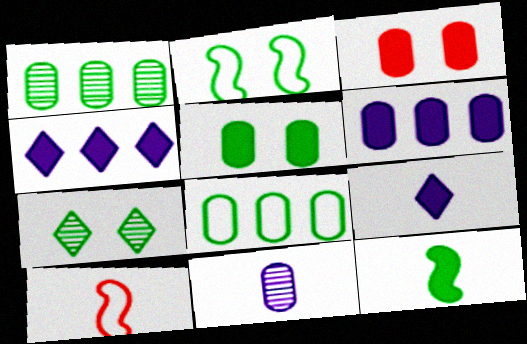[[2, 5, 7], 
[3, 4, 12], 
[3, 8, 11], 
[6, 7, 10], 
[7, 8, 12]]